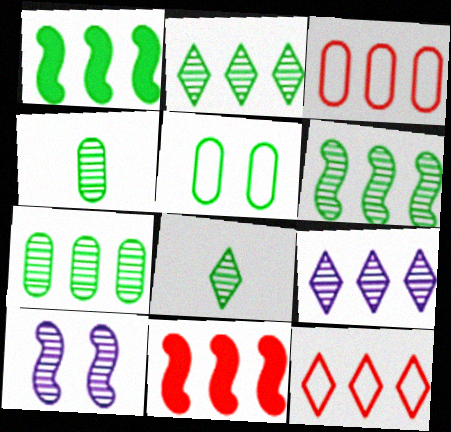[[1, 3, 9], 
[1, 5, 8], 
[2, 6, 7]]